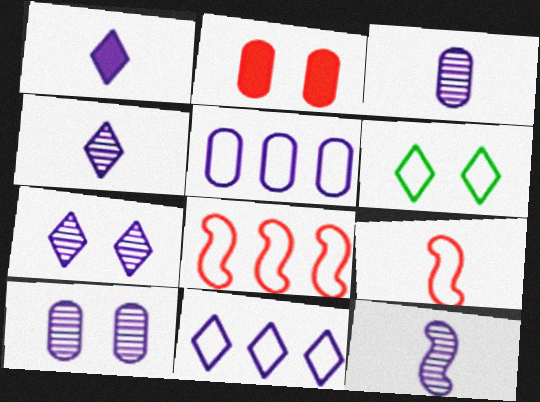[[1, 7, 11], 
[3, 4, 12], 
[5, 6, 9]]